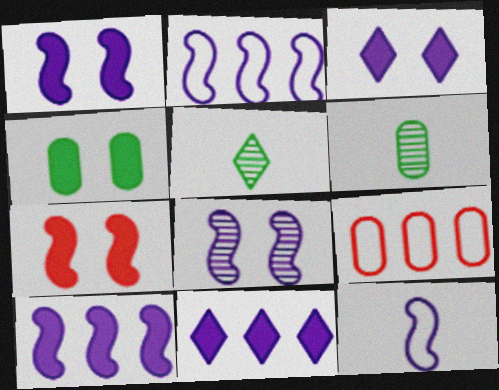[[1, 5, 9], 
[3, 4, 7], 
[8, 10, 12]]